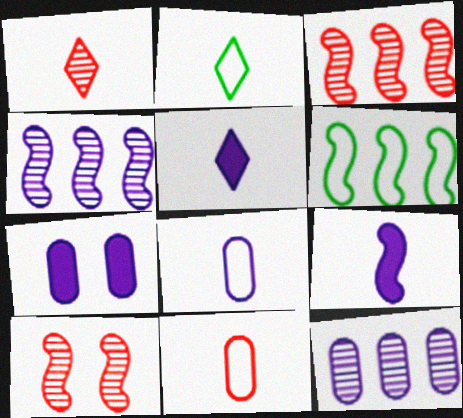[[1, 2, 5], 
[1, 6, 7], 
[2, 3, 7], 
[6, 9, 10], 
[7, 8, 12]]